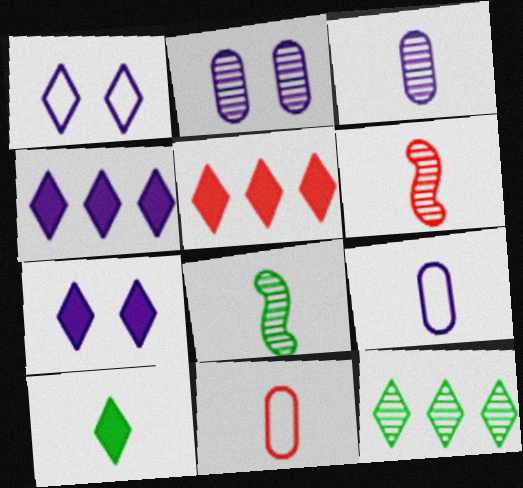[[2, 6, 12], 
[5, 7, 10], 
[6, 9, 10]]